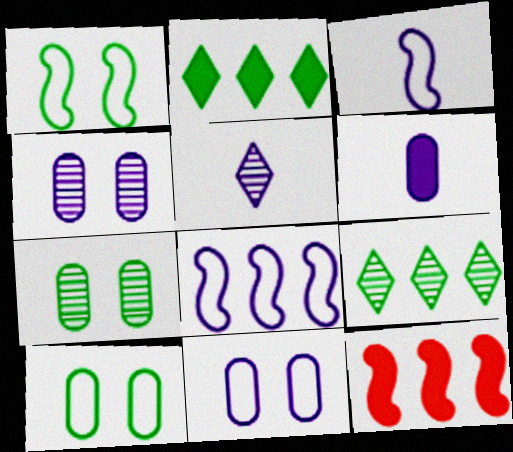[[3, 5, 6], 
[5, 10, 12]]